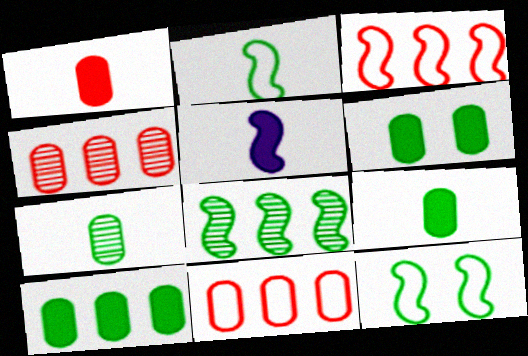[[6, 9, 10]]